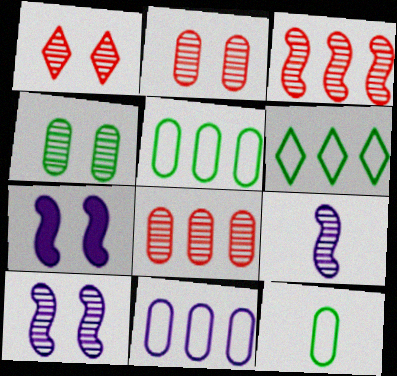[[1, 4, 10]]